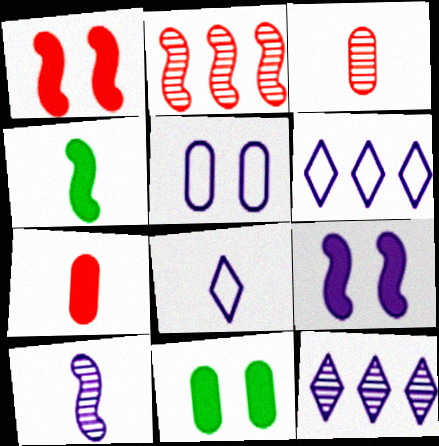[[2, 8, 11], 
[3, 4, 8]]